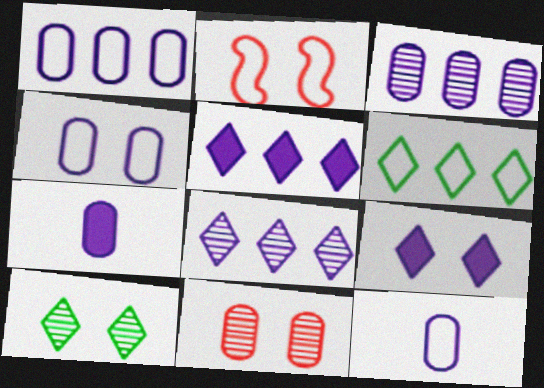[[1, 4, 12], 
[2, 6, 12], 
[3, 4, 7]]